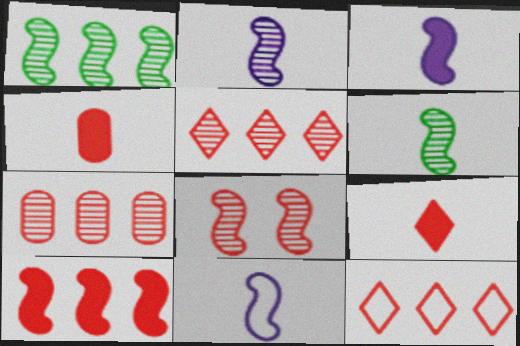[[1, 2, 8], 
[2, 3, 11], 
[4, 8, 12], 
[7, 10, 12]]